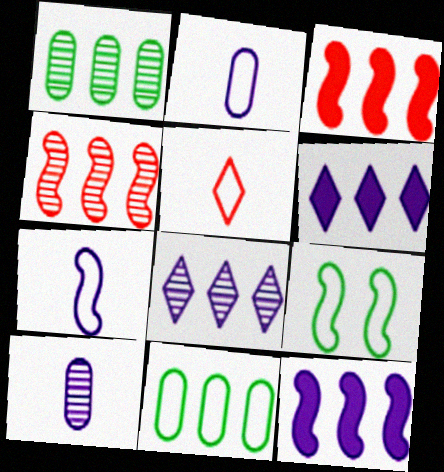[[1, 4, 8], 
[3, 8, 11], 
[4, 6, 11]]